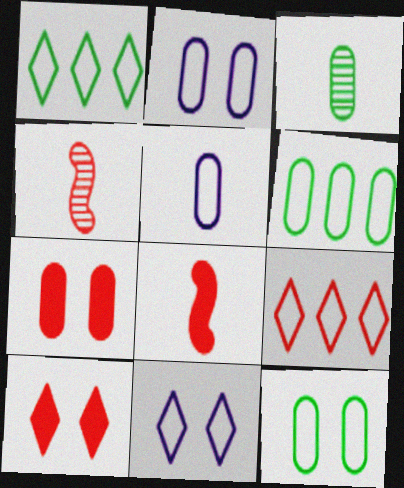[[4, 7, 9]]